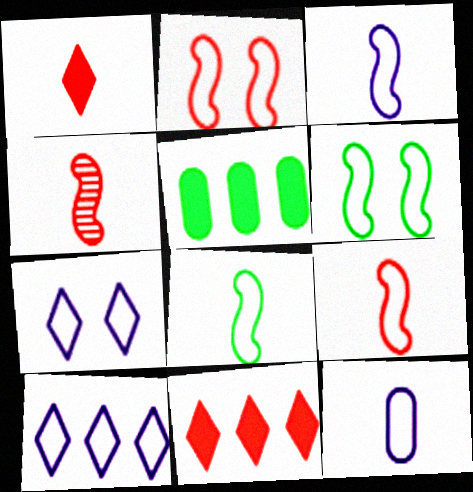[[3, 8, 9], 
[4, 5, 7]]